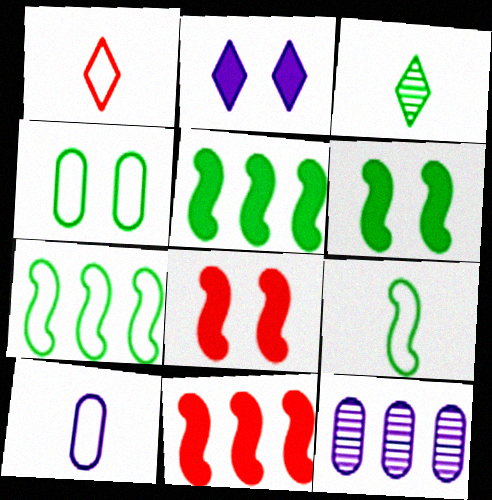[[1, 6, 12], 
[1, 9, 10], 
[3, 4, 5]]